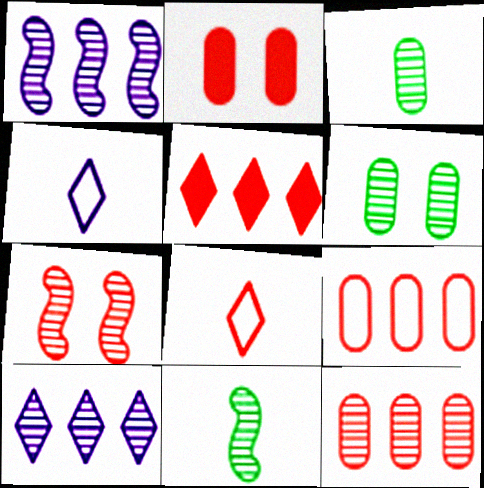[[1, 7, 11], 
[3, 7, 10]]